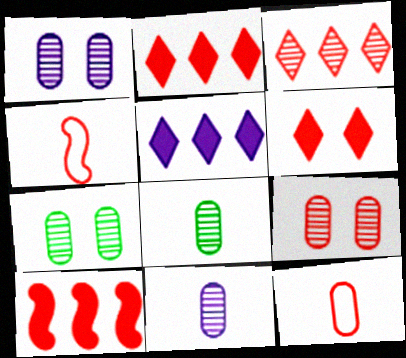[[1, 7, 9], 
[2, 4, 9], 
[4, 5, 7]]